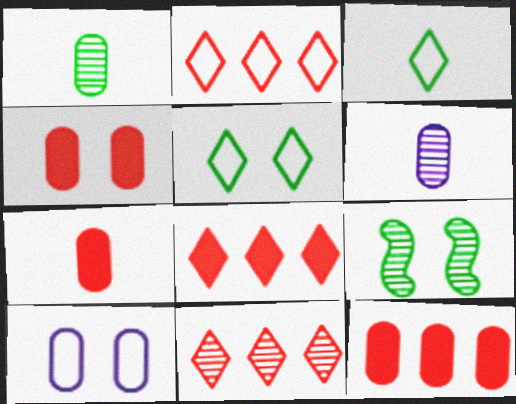[[1, 10, 12], 
[2, 8, 11], 
[4, 7, 12], 
[6, 9, 11]]